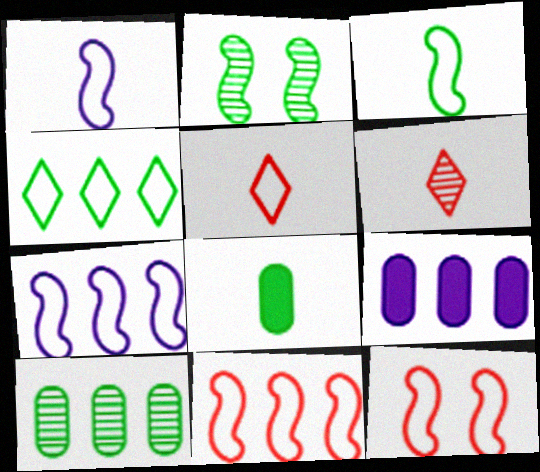[[1, 6, 8], 
[2, 4, 8], 
[2, 5, 9], 
[3, 7, 12]]